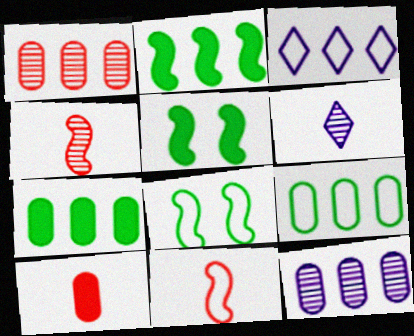[[1, 2, 3]]